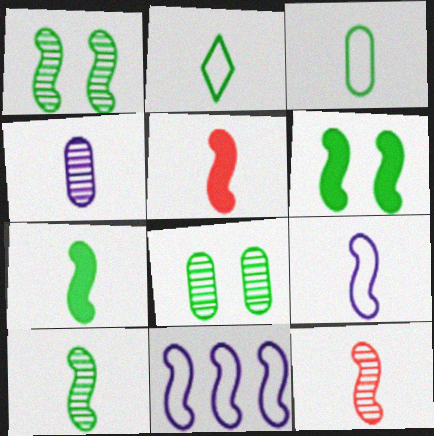[[1, 5, 11], 
[2, 4, 5], 
[5, 9, 10], 
[6, 11, 12], 
[7, 9, 12]]